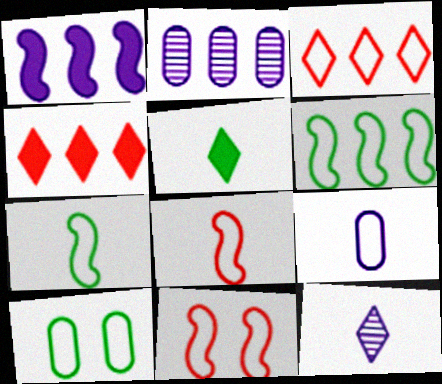[[2, 4, 6], 
[2, 5, 11]]